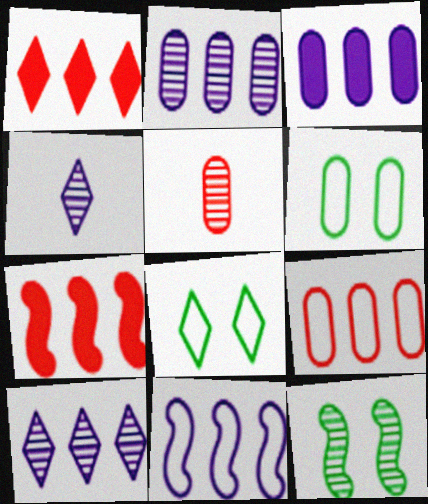[[1, 4, 8], 
[3, 5, 6], 
[3, 10, 11], 
[4, 6, 7], 
[5, 10, 12]]